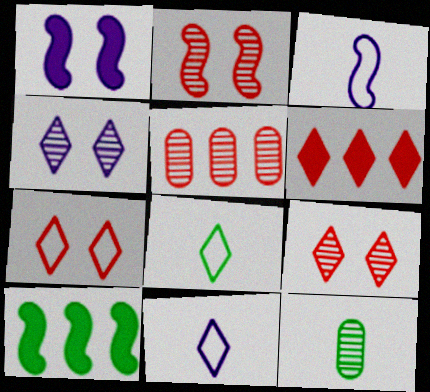[[1, 5, 8], 
[2, 3, 10], 
[4, 6, 8]]